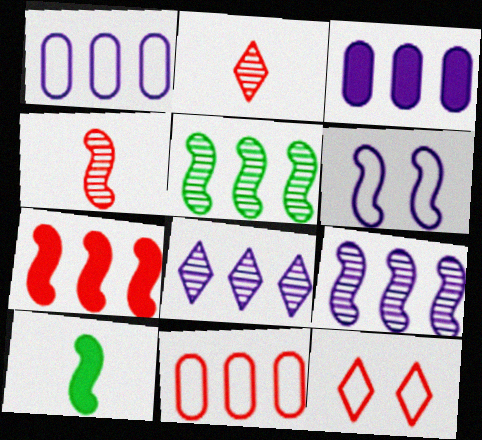[]